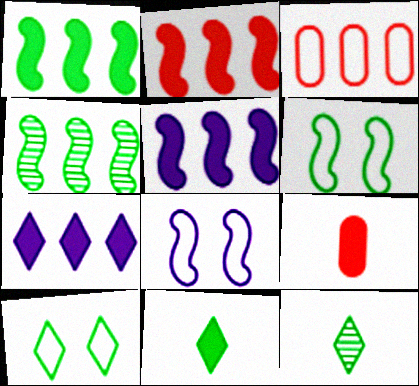[[1, 2, 5], 
[3, 4, 7]]